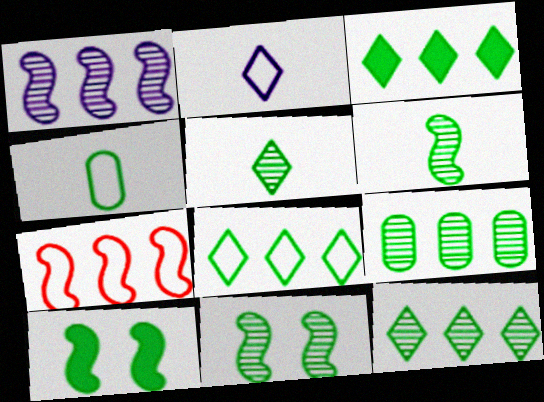[[3, 4, 11], 
[3, 8, 12], 
[4, 10, 12], 
[5, 9, 11]]